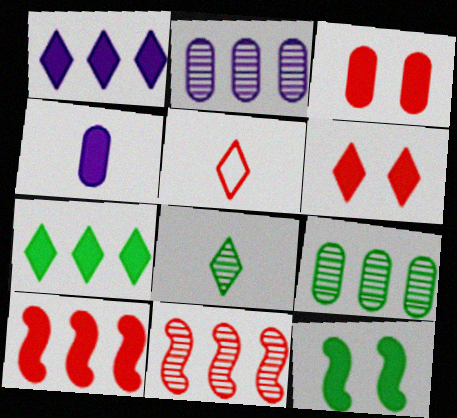[[2, 5, 12], 
[3, 5, 11]]